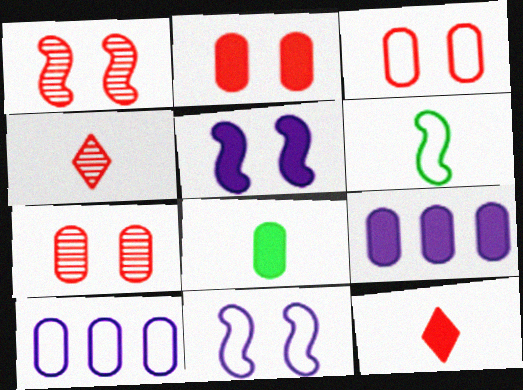[[2, 3, 7], 
[2, 8, 9], 
[7, 8, 10]]